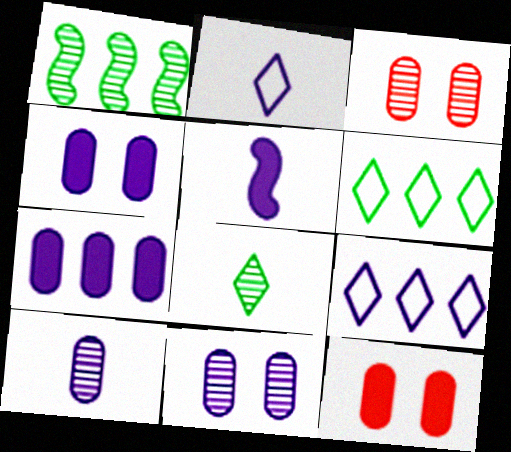[[1, 2, 12], 
[2, 5, 10], 
[3, 5, 6], 
[5, 9, 11]]